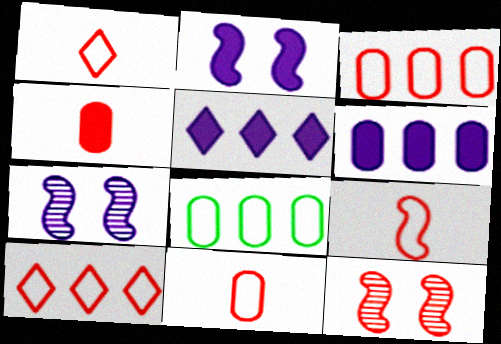[[1, 9, 11], 
[4, 10, 12]]